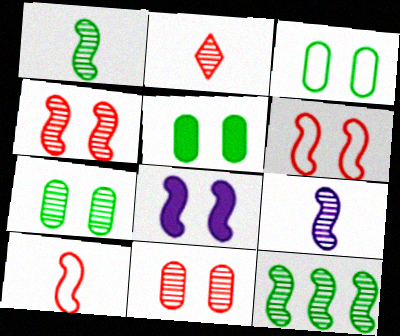[[3, 5, 7], 
[4, 9, 12], 
[8, 10, 12]]